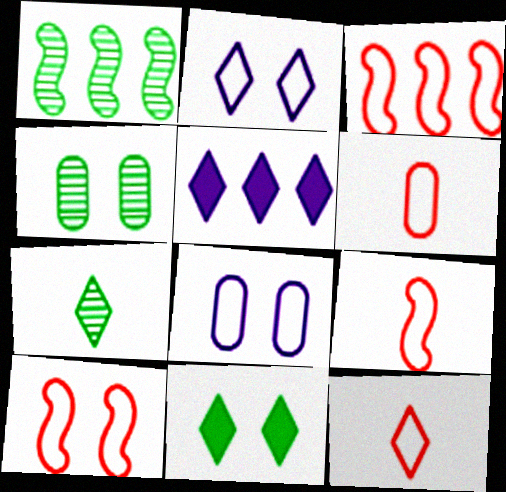[[1, 4, 7], 
[3, 9, 10], 
[4, 5, 9], 
[6, 9, 12]]